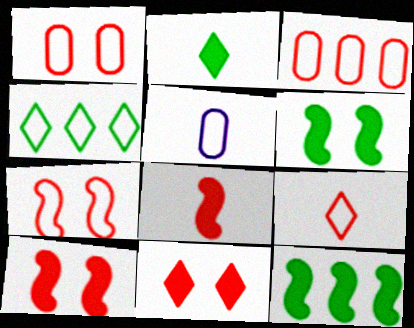[[3, 7, 9], 
[4, 5, 7]]